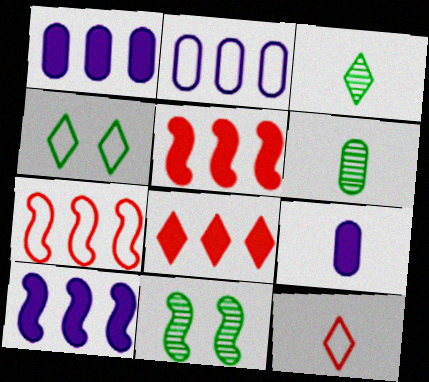[[1, 11, 12]]